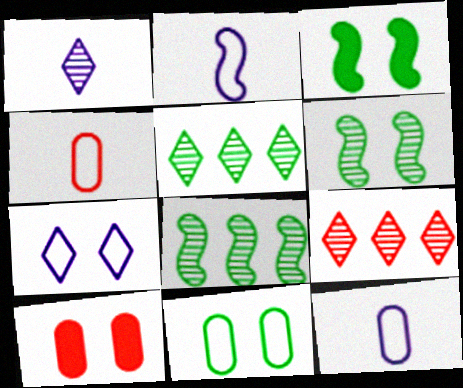[[2, 5, 10], 
[3, 9, 12], 
[6, 7, 10]]